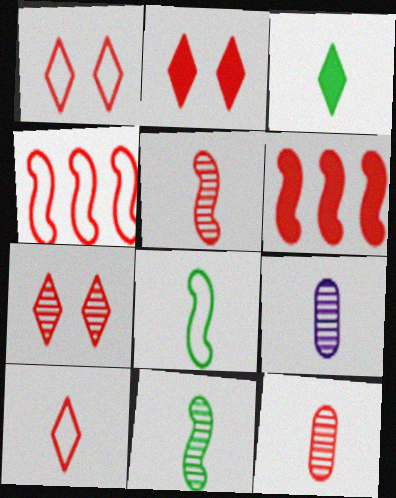[[1, 2, 7], 
[1, 6, 12], 
[2, 4, 12]]